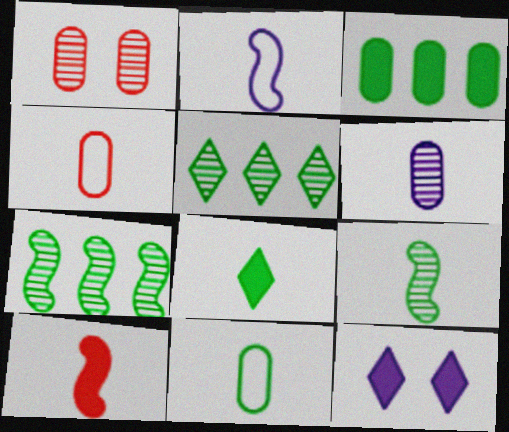[[2, 9, 10], 
[3, 10, 12], 
[4, 7, 12], 
[8, 9, 11]]